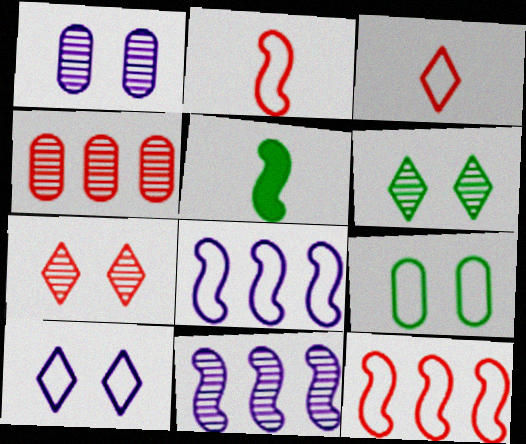[[3, 8, 9], 
[4, 5, 10]]